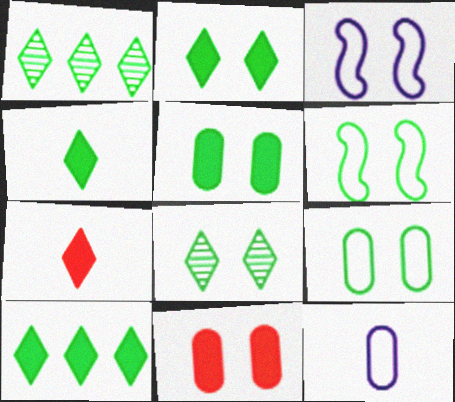[[2, 4, 10], 
[3, 8, 11], 
[5, 6, 8]]